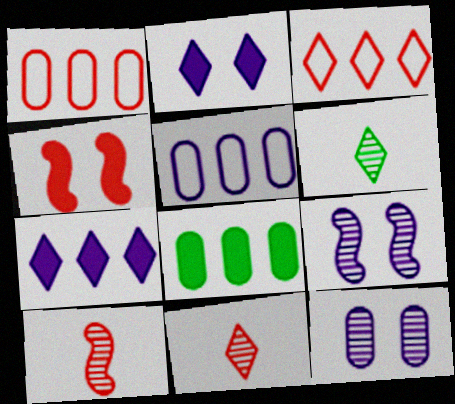[[1, 4, 11], 
[2, 3, 6], 
[4, 5, 6]]